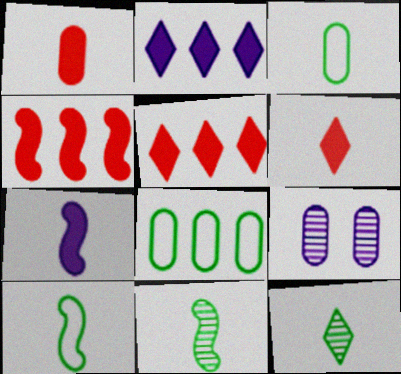[[1, 8, 9], 
[5, 9, 10]]